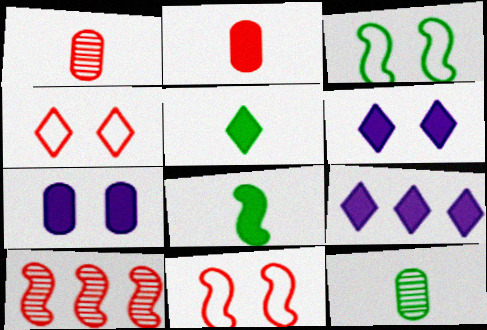[[1, 3, 9], 
[2, 4, 10], 
[9, 11, 12]]